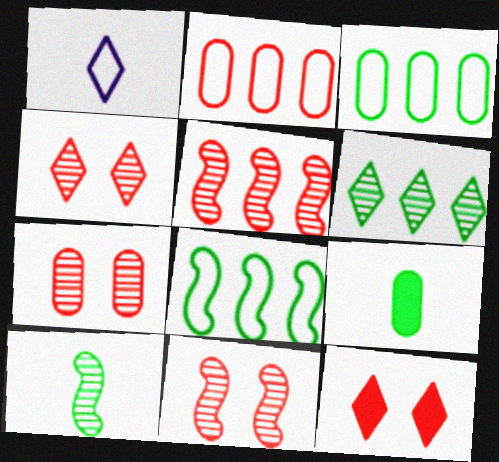[[1, 6, 12], 
[4, 7, 11]]